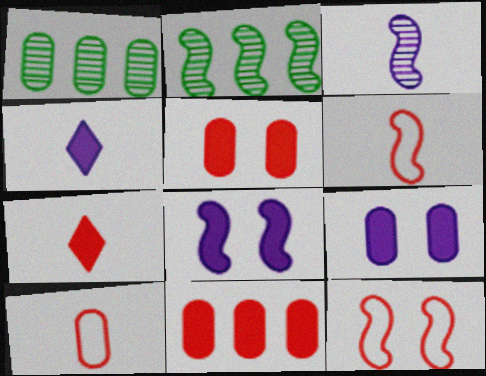[[1, 4, 12], 
[1, 9, 10], 
[2, 6, 8]]